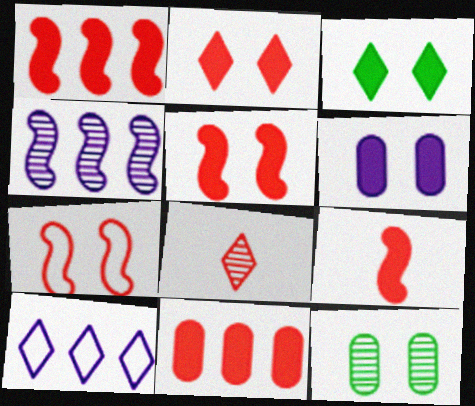[[1, 5, 9], 
[2, 9, 11], 
[3, 5, 6], 
[3, 8, 10], 
[4, 8, 12], 
[7, 8, 11], 
[9, 10, 12]]